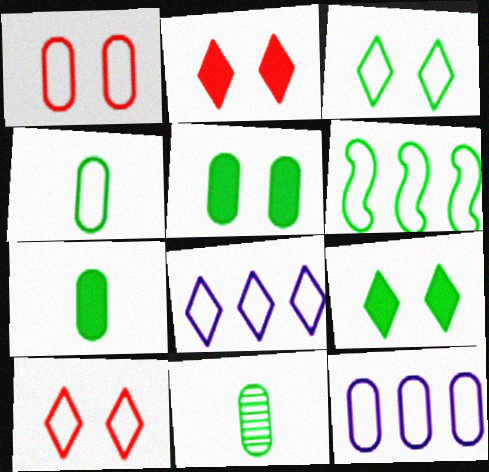[[1, 4, 12], 
[3, 4, 6], 
[4, 7, 11], 
[6, 9, 11]]